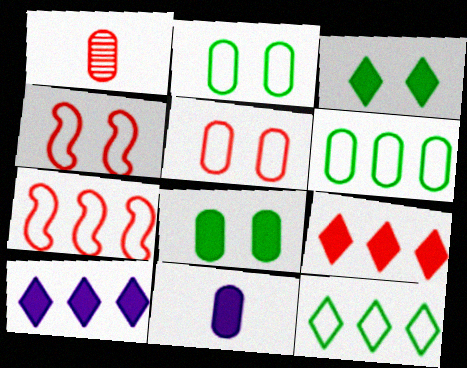[[1, 4, 9]]